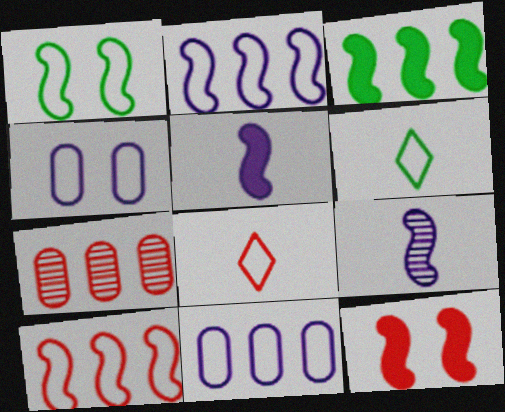[[1, 8, 11], 
[3, 5, 12], 
[4, 6, 10], 
[7, 8, 12]]